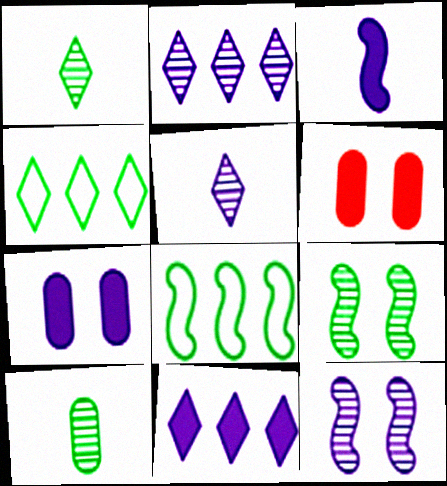[[3, 7, 11], 
[5, 6, 8]]